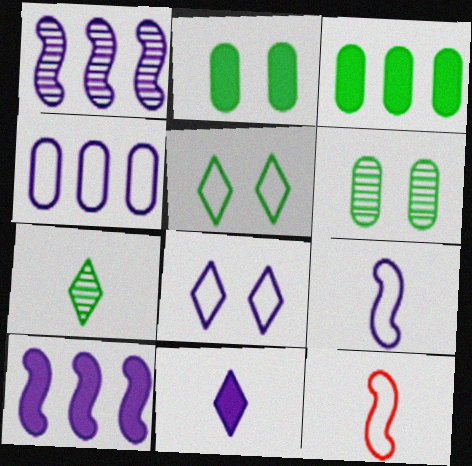[[4, 5, 12], 
[4, 8, 9]]